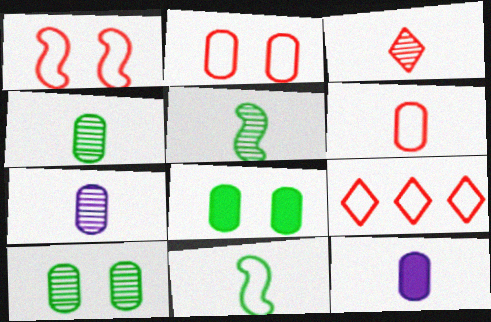[[1, 6, 9], 
[3, 5, 7], 
[3, 11, 12], 
[4, 6, 12]]